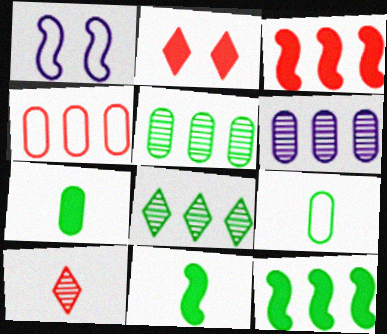[]